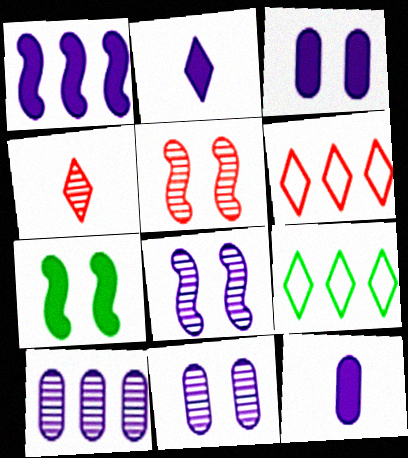[[1, 2, 3], 
[5, 9, 12]]